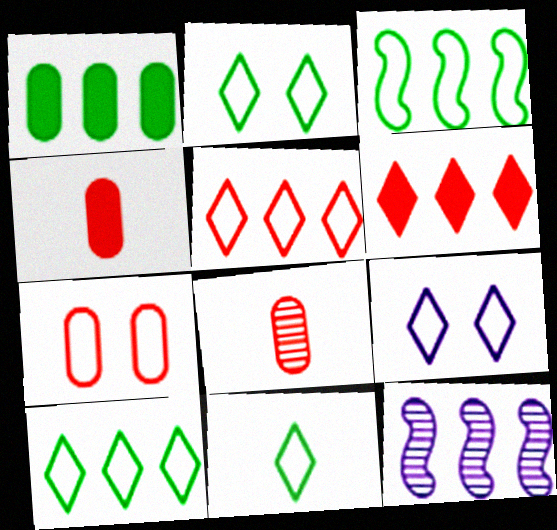[[1, 5, 12], 
[2, 4, 12], 
[2, 10, 11], 
[5, 9, 11]]